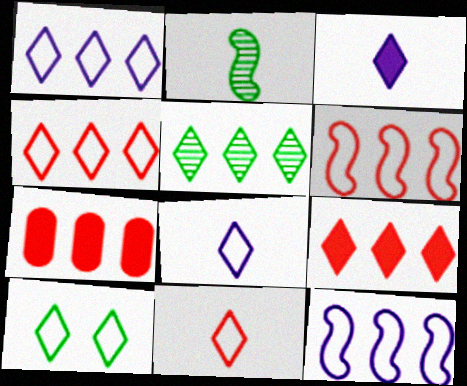[[1, 5, 9], 
[1, 10, 11], 
[4, 8, 10], 
[5, 7, 12]]